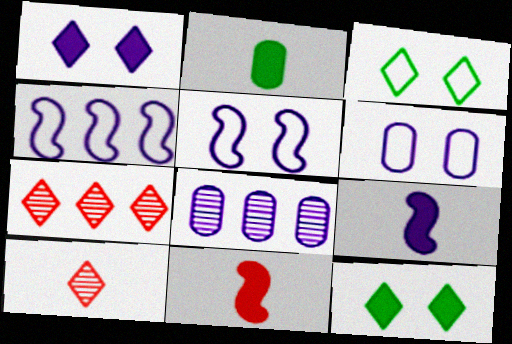[[2, 5, 7], 
[3, 8, 11]]